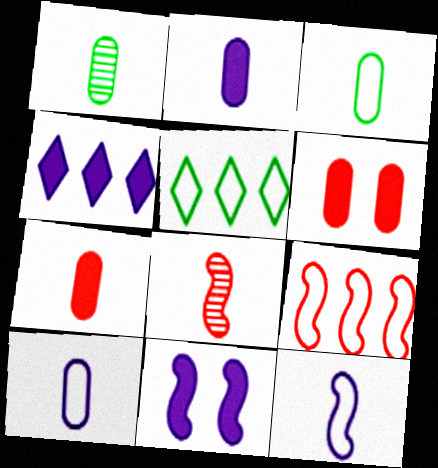[[1, 7, 10], 
[2, 4, 11]]